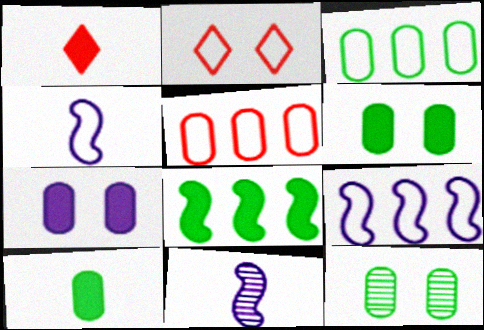[[1, 7, 8], 
[1, 9, 12], 
[2, 3, 4], 
[3, 10, 12]]